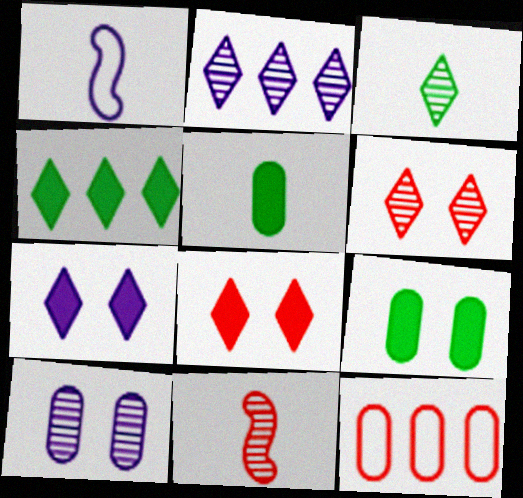[[2, 3, 6], 
[5, 10, 12], 
[8, 11, 12]]